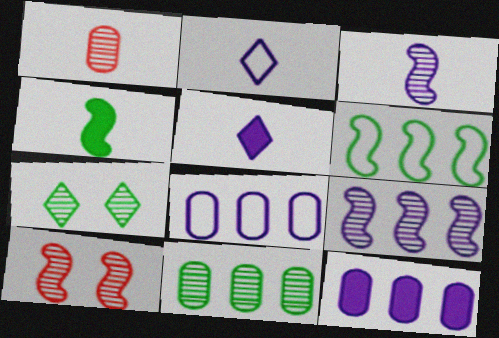[[1, 2, 4], 
[1, 7, 9]]